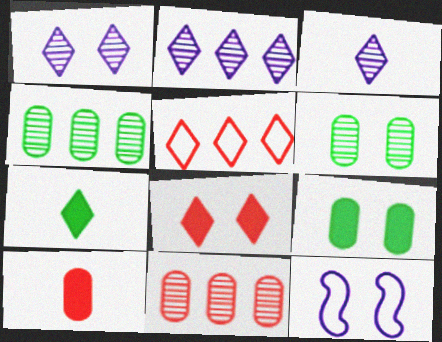[[1, 2, 3], 
[1, 5, 7], 
[6, 8, 12], 
[7, 11, 12]]